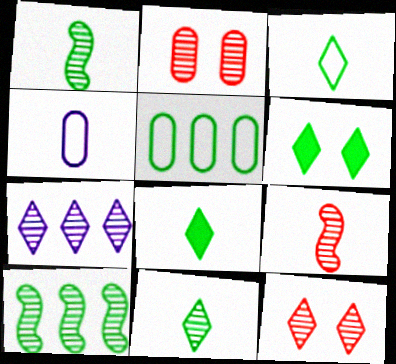[[1, 2, 7], 
[1, 5, 6], 
[3, 8, 11], 
[4, 8, 9], 
[7, 11, 12]]